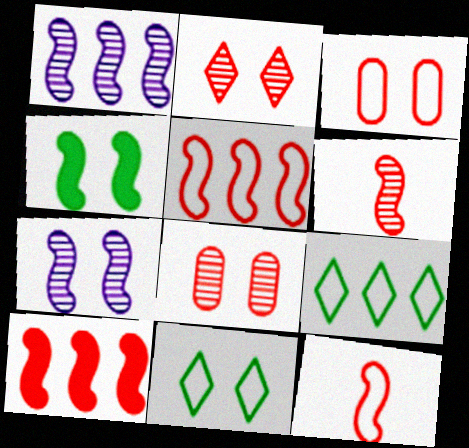[[1, 4, 12]]